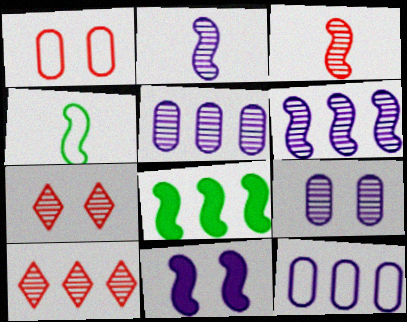[[8, 10, 12]]